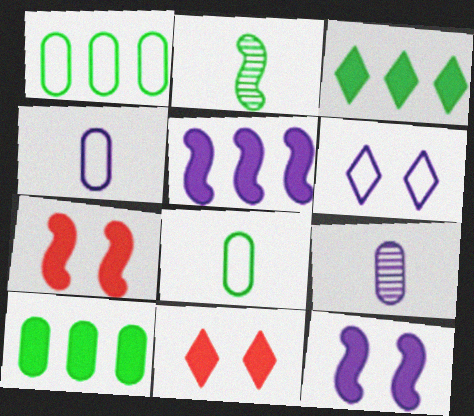[[5, 6, 9]]